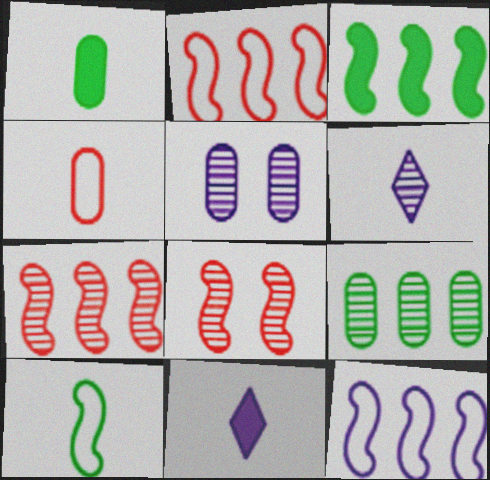[[3, 7, 12], 
[5, 11, 12], 
[6, 8, 9]]